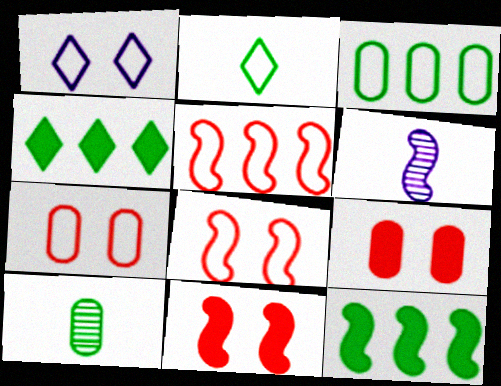[[4, 6, 7], 
[6, 8, 12]]